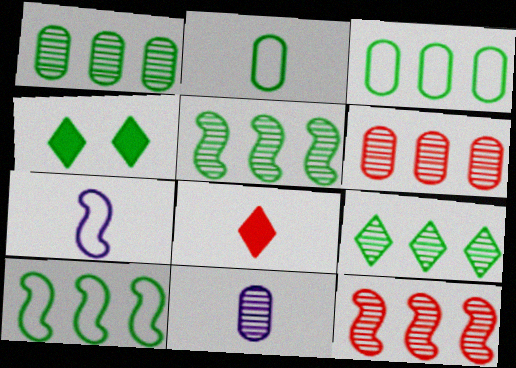[[1, 5, 9], 
[2, 4, 5], 
[4, 6, 7]]